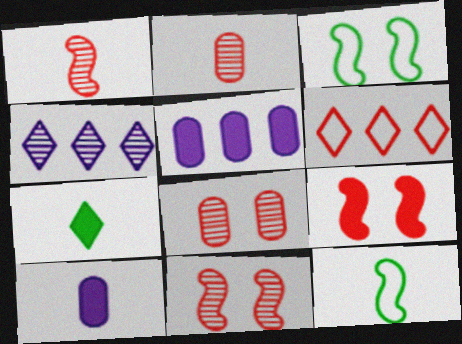[[2, 6, 9], 
[5, 7, 9]]